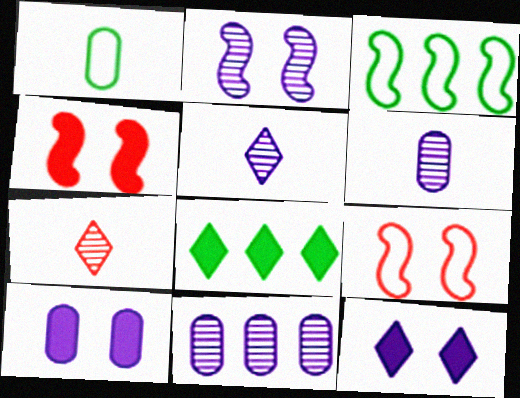[[2, 5, 11], 
[3, 7, 10], 
[6, 8, 9]]